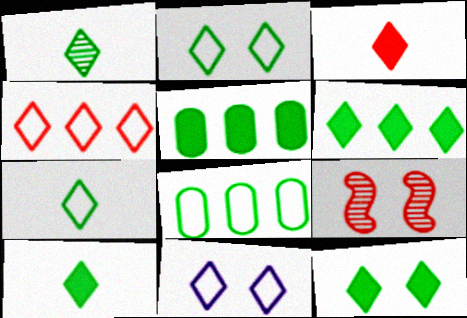[[1, 2, 6], 
[1, 7, 10], 
[4, 7, 11], 
[6, 10, 12]]